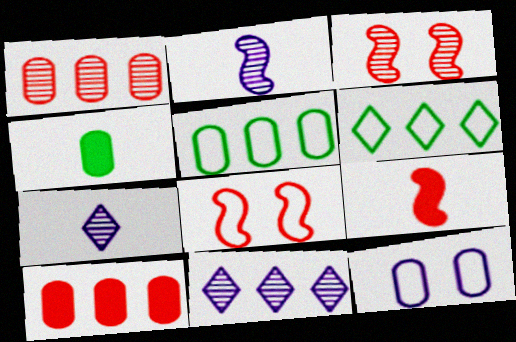[[1, 4, 12], 
[4, 8, 11]]